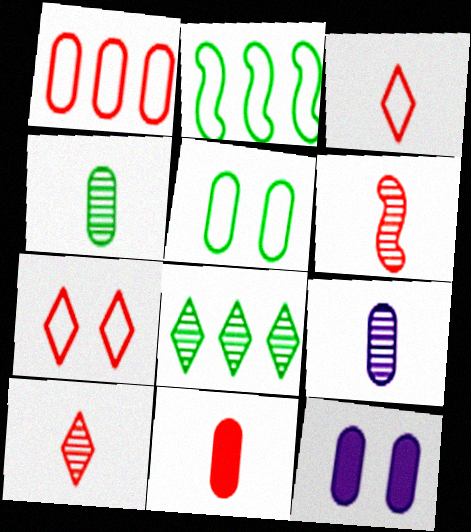[[1, 4, 12], 
[2, 10, 12], 
[3, 6, 11]]